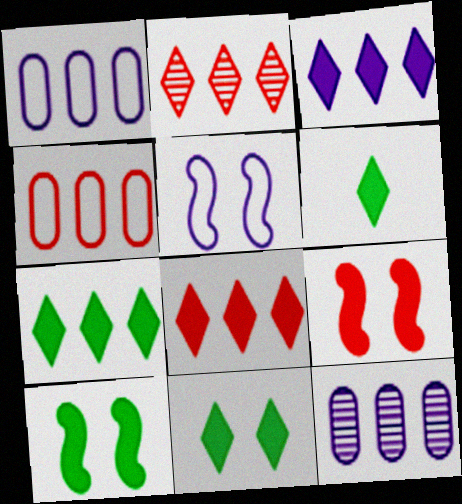[[3, 7, 8], 
[6, 7, 11]]